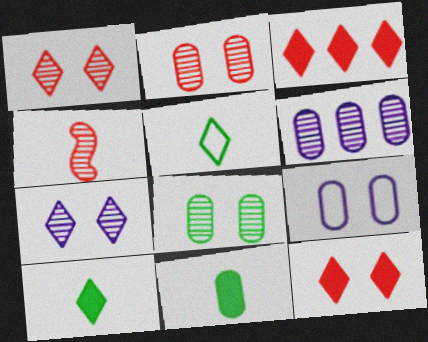[[3, 5, 7]]